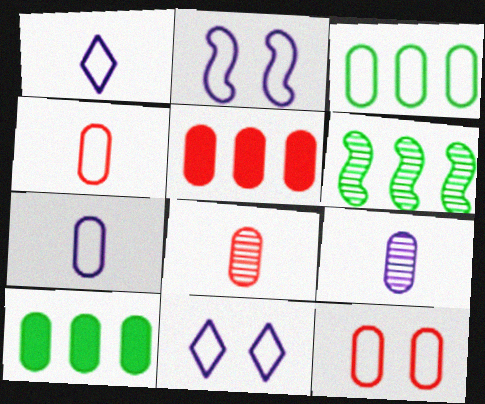[[3, 7, 12], 
[5, 8, 12], 
[9, 10, 12]]